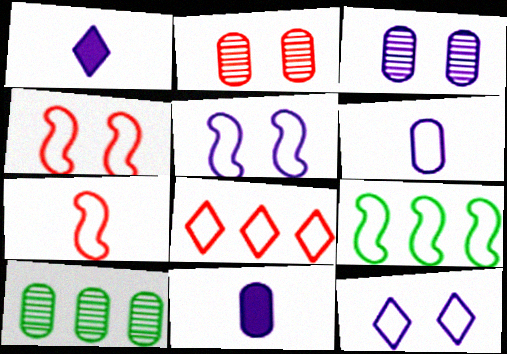[[1, 2, 9], 
[1, 4, 10], 
[5, 7, 9]]